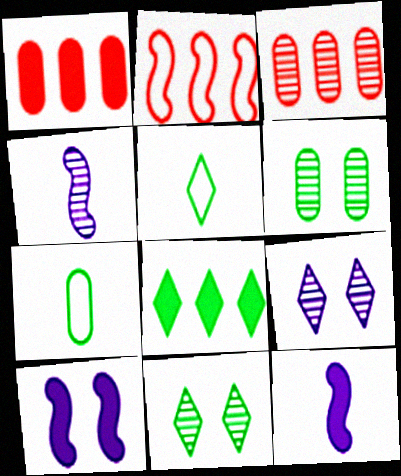[[3, 4, 11], 
[3, 5, 10], 
[5, 8, 11]]